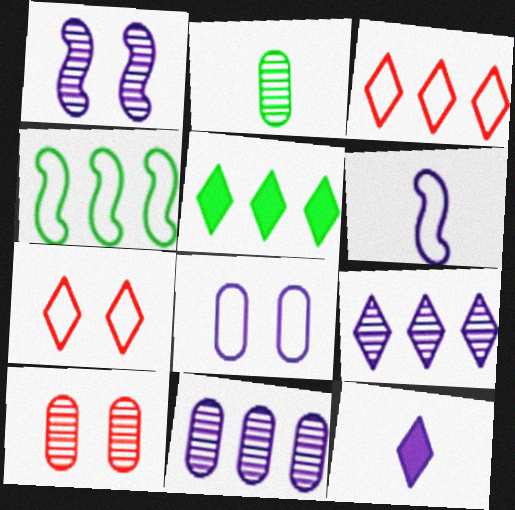[[2, 10, 11], 
[3, 5, 9], 
[4, 10, 12], 
[5, 6, 10]]